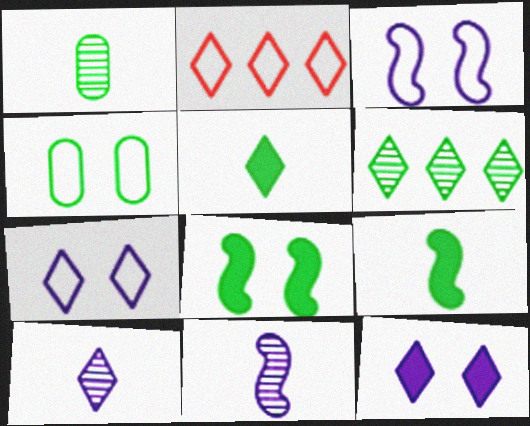[[4, 6, 9]]